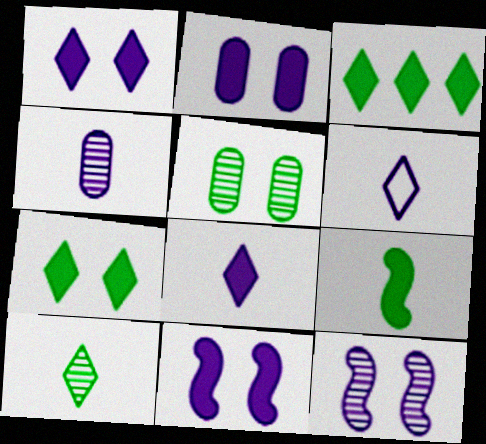[[1, 2, 11]]